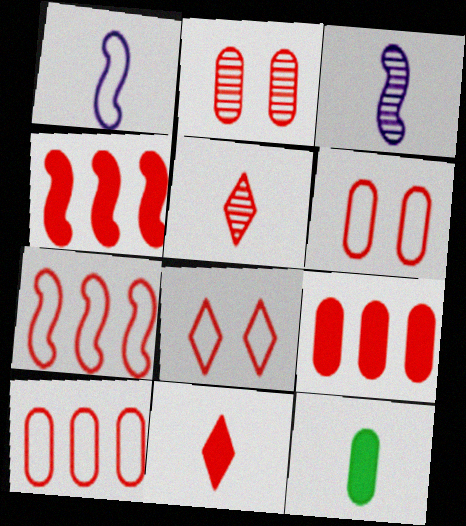[[1, 5, 12], 
[2, 7, 11], 
[4, 5, 6]]